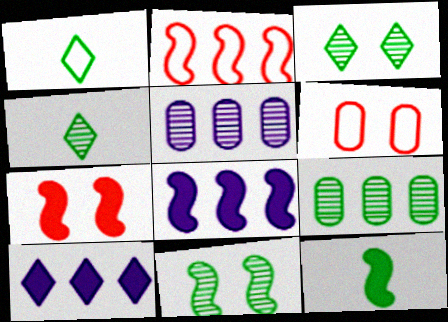[[1, 5, 7], 
[2, 9, 10], 
[4, 6, 8], 
[4, 9, 11], 
[7, 8, 12]]